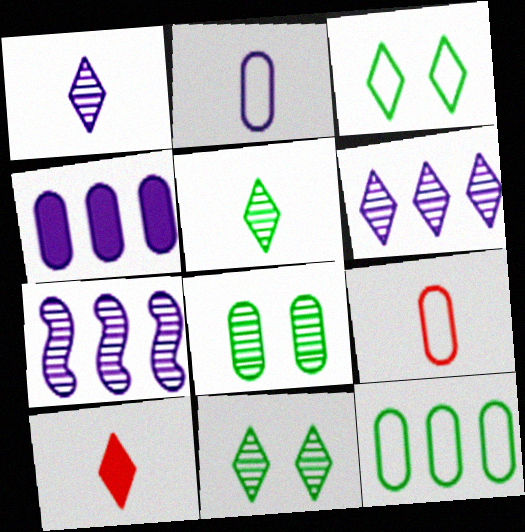[[3, 6, 10], 
[4, 8, 9]]